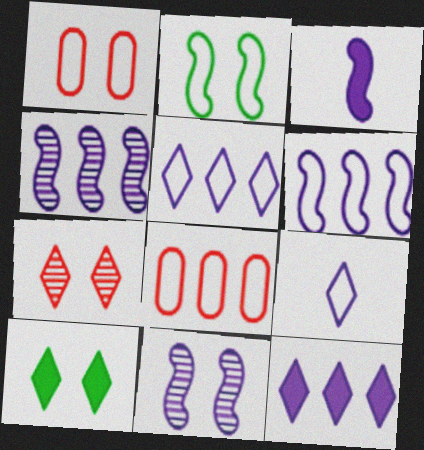[[1, 10, 11], 
[2, 8, 9], 
[3, 6, 11]]